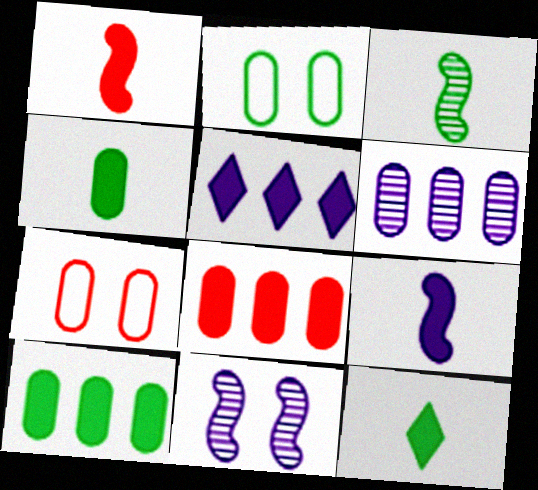[[3, 5, 7], 
[4, 6, 7]]